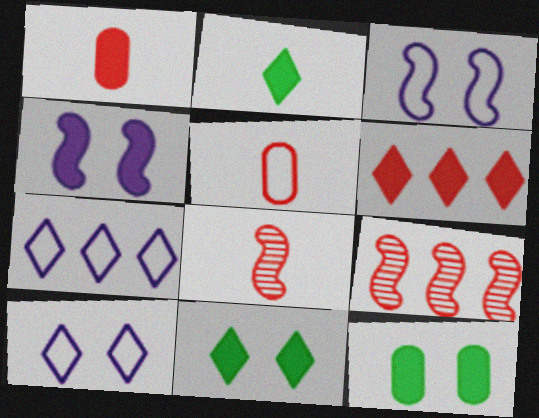[[7, 8, 12]]